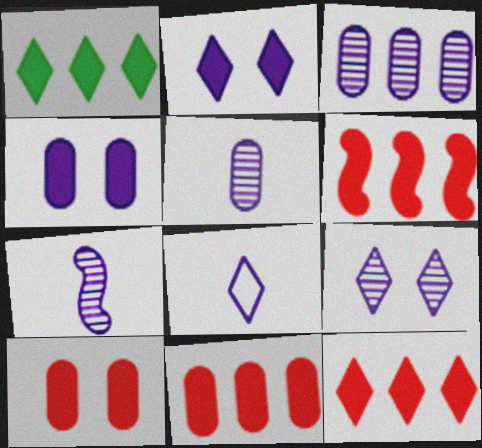[[3, 7, 9], 
[6, 11, 12]]